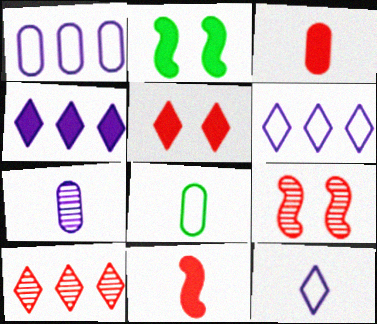[[2, 3, 4], 
[3, 7, 8], 
[4, 8, 9]]